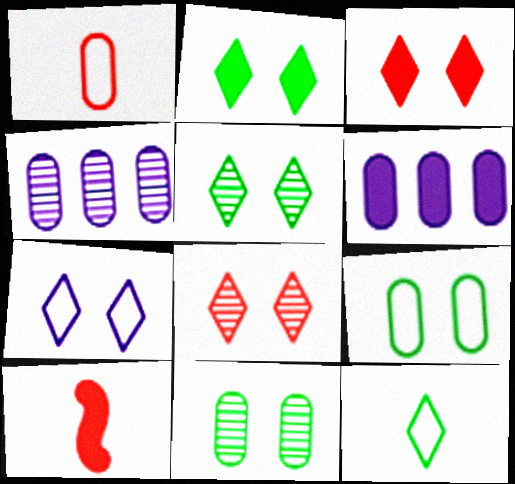[[1, 6, 11], 
[2, 6, 10], 
[2, 7, 8], 
[3, 5, 7]]